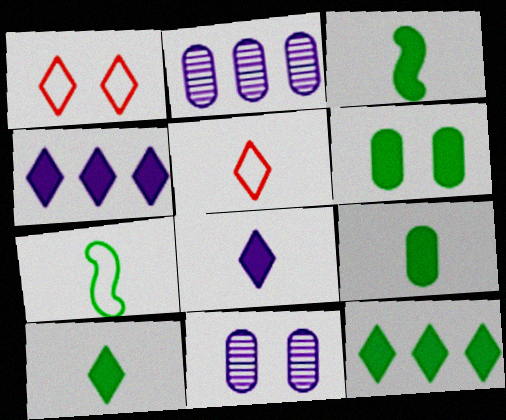[[1, 2, 3], 
[3, 6, 12], 
[3, 9, 10]]